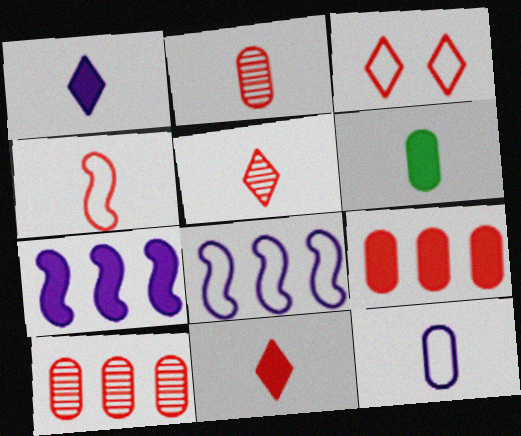[[2, 4, 11], 
[2, 6, 12]]